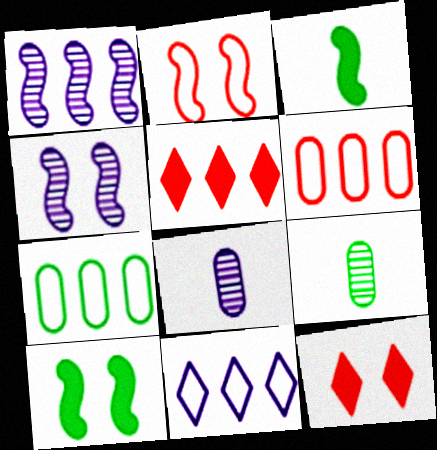[[1, 2, 3], 
[1, 5, 7], 
[2, 4, 10]]